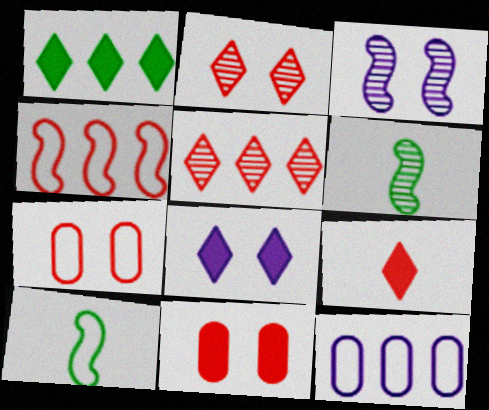[[1, 8, 9]]